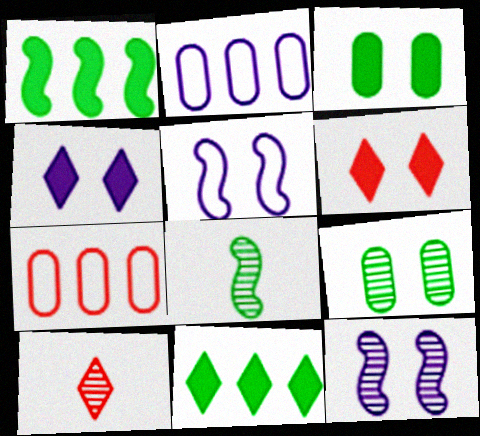[[2, 6, 8], 
[4, 7, 8], 
[5, 6, 9]]